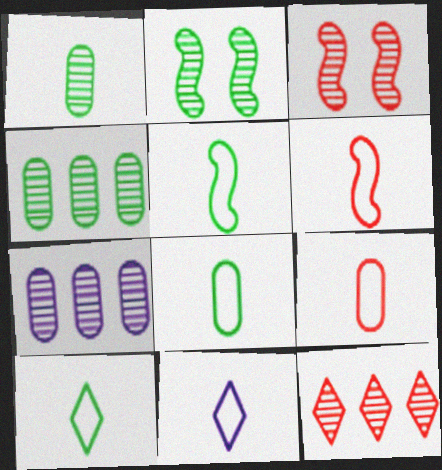[[5, 8, 10], 
[5, 9, 11], 
[6, 8, 11]]